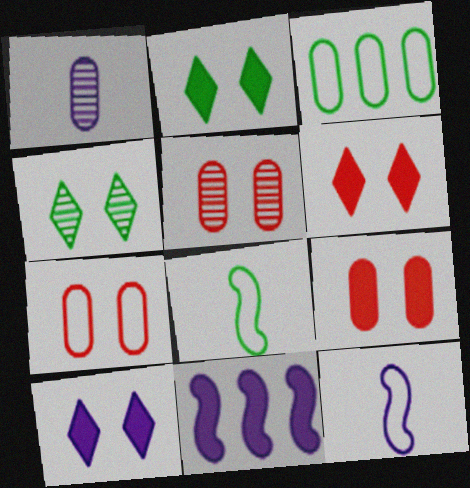[[1, 3, 9], 
[2, 6, 10], 
[5, 7, 9]]